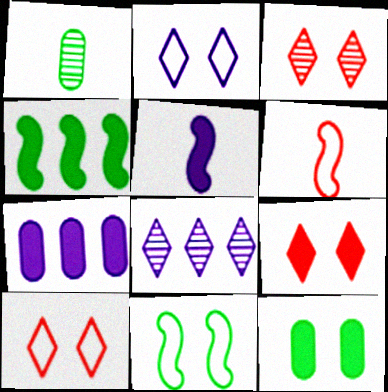[[3, 9, 10], 
[6, 8, 12]]